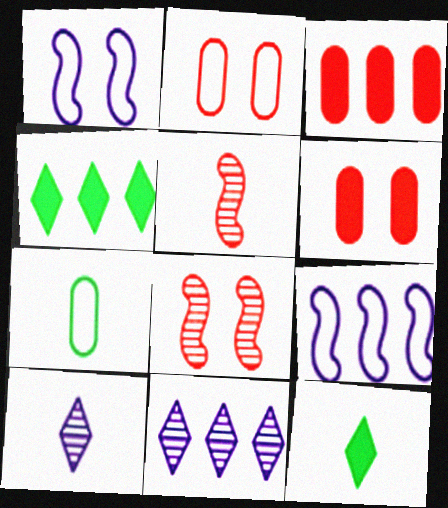[]